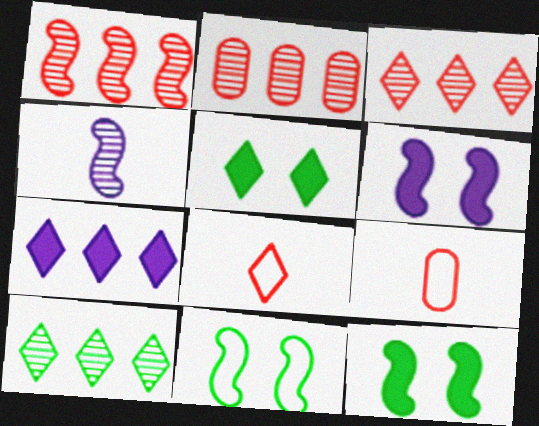[[1, 2, 3], 
[6, 9, 10]]